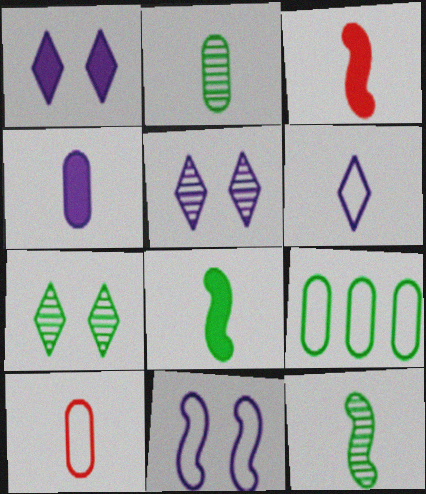[[2, 3, 6], 
[2, 4, 10], 
[3, 5, 9], 
[7, 8, 9]]